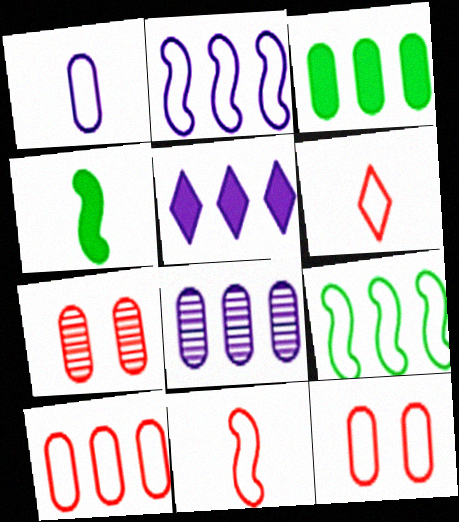[[1, 3, 7], 
[2, 5, 8], 
[3, 8, 10]]